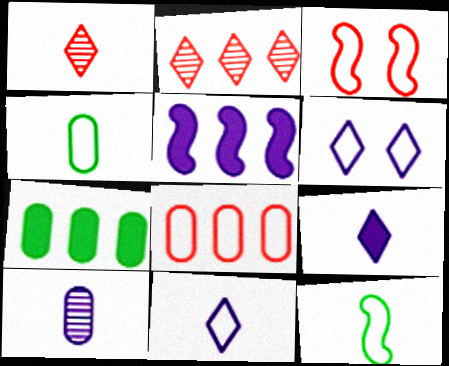[[5, 6, 10], 
[6, 8, 12]]